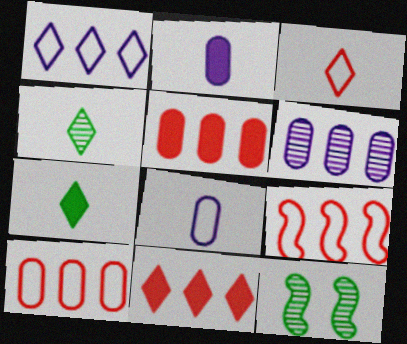[[8, 11, 12]]